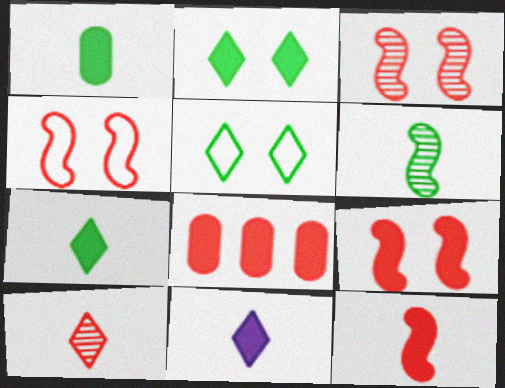[[1, 11, 12], 
[3, 4, 9], 
[4, 8, 10]]